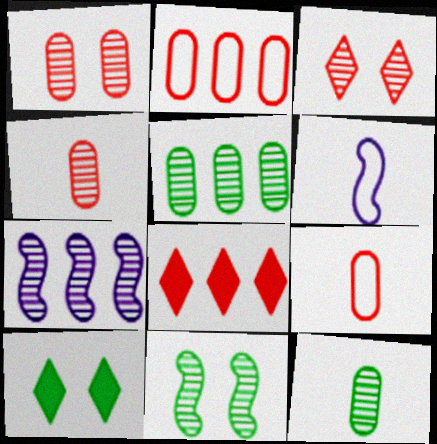[[3, 7, 12], 
[7, 9, 10]]